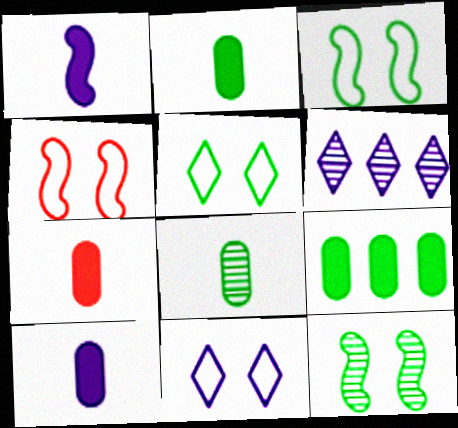[[2, 4, 6], 
[2, 7, 10], 
[3, 6, 7]]